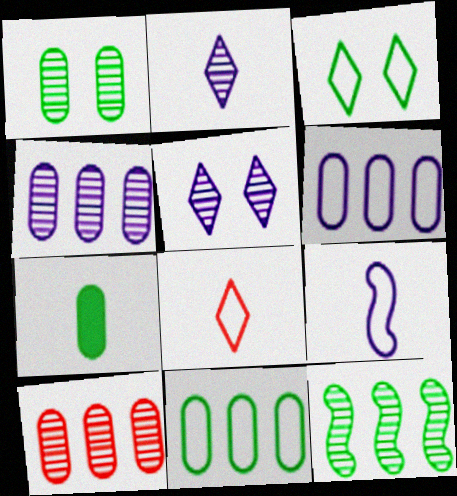[[1, 7, 11], 
[3, 7, 12]]